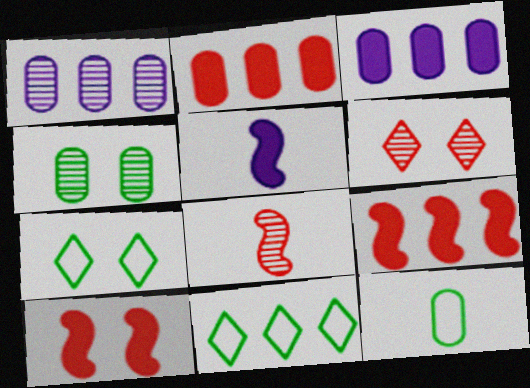[[1, 9, 11], 
[3, 7, 8]]